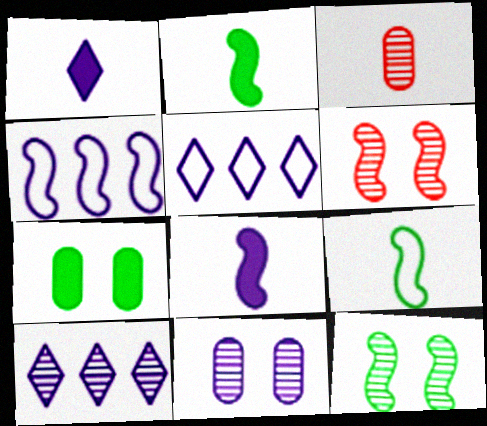[[1, 3, 9], 
[1, 4, 11], 
[2, 4, 6], 
[3, 10, 12], 
[5, 8, 11]]